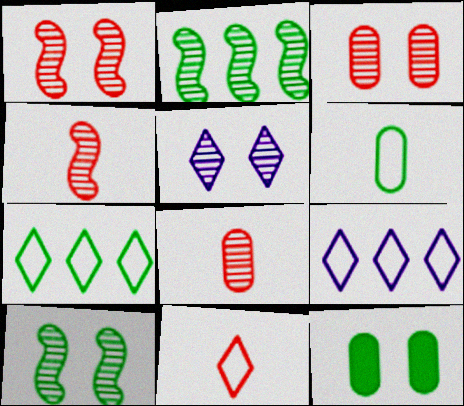[[2, 5, 8], 
[3, 5, 10], 
[4, 9, 12]]